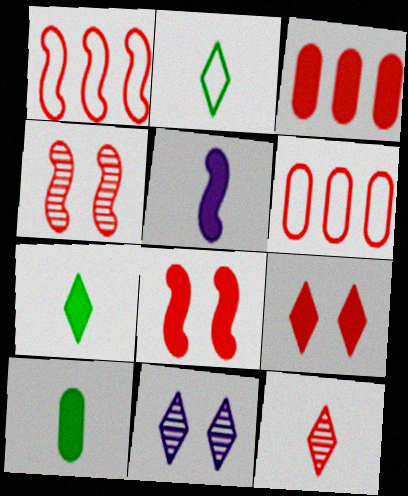[[1, 10, 11], 
[6, 8, 12]]